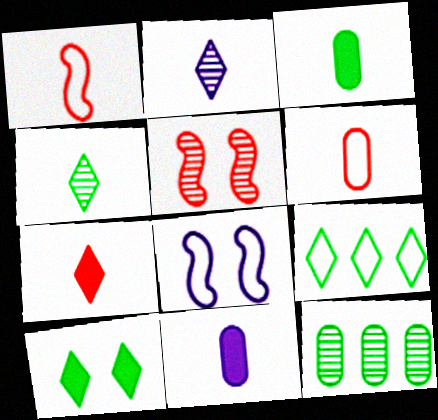[[1, 2, 3], 
[1, 4, 11], 
[2, 5, 12], 
[4, 9, 10], 
[5, 9, 11], 
[6, 8, 9], 
[7, 8, 12]]